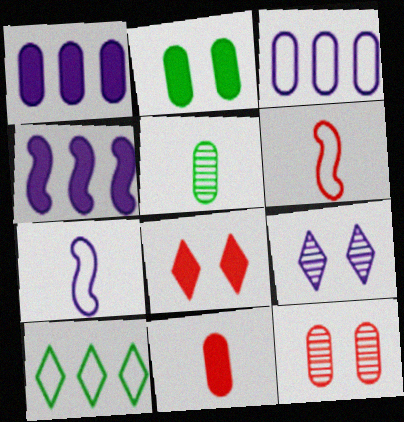[[1, 2, 11], 
[1, 7, 9]]